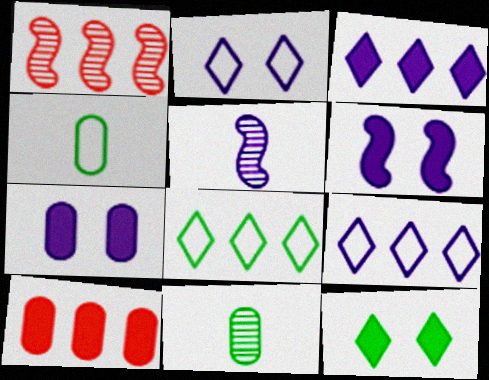[[5, 7, 9]]